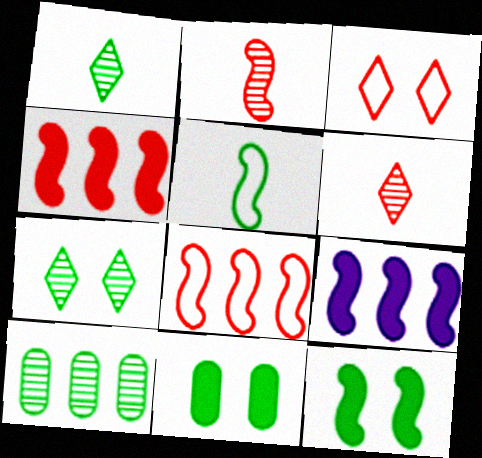[]